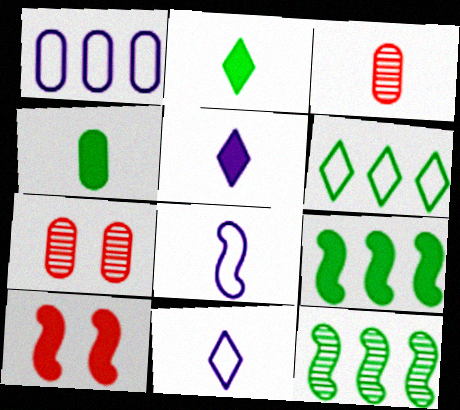[[1, 4, 7], 
[2, 3, 8], 
[7, 9, 11], 
[8, 10, 12]]